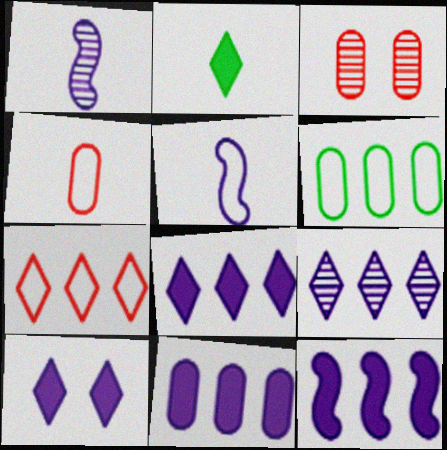[[1, 2, 4], 
[8, 11, 12]]